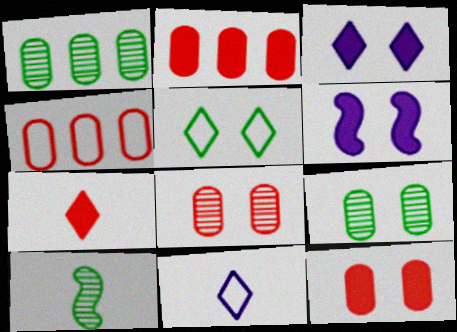[[3, 4, 10], 
[5, 6, 8]]